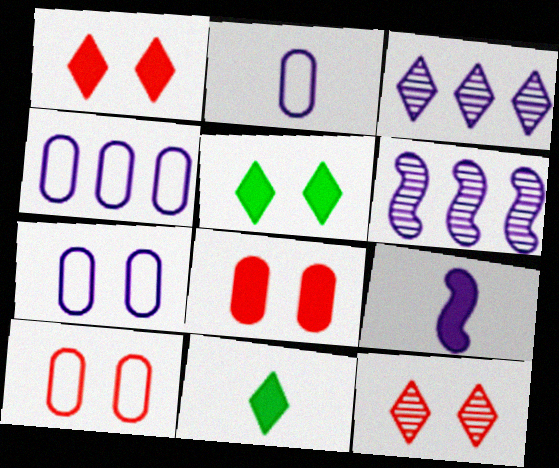[[2, 4, 7], 
[3, 7, 9], 
[6, 10, 11]]